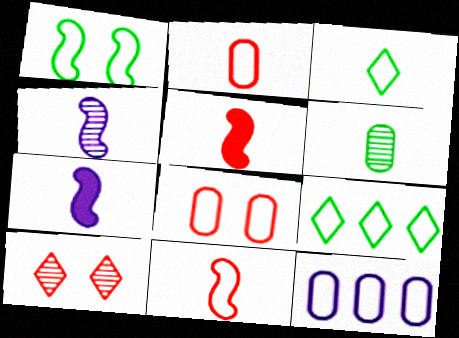[]